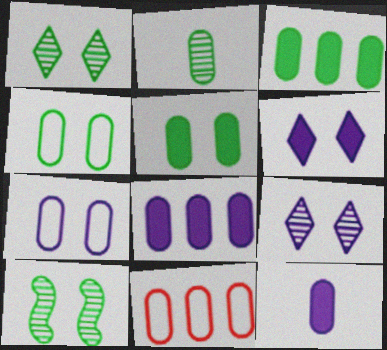[[2, 3, 4]]